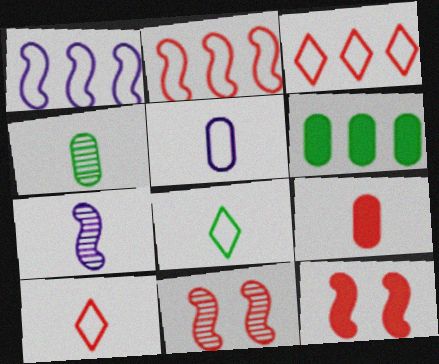[[3, 9, 11], 
[4, 5, 9], 
[7, 8, 9]]